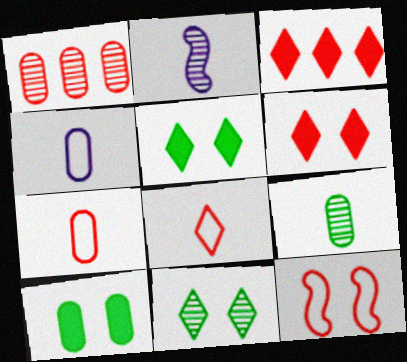[[1, 2, 11], 
[1, 4, 10]]